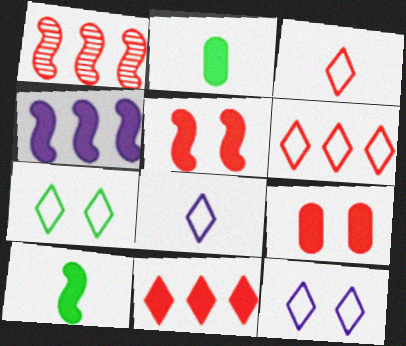[[1, 2, 12], 
[1, 3, 9], 
[4, 5, 10], 
[6, 7, 8]]